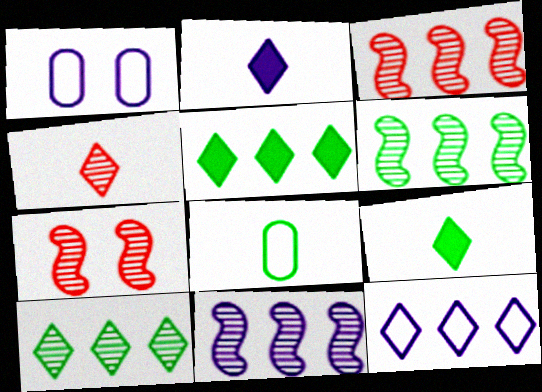[[1, 2, 11], 
[1, 3, 9], 
[3, 6, 11]]